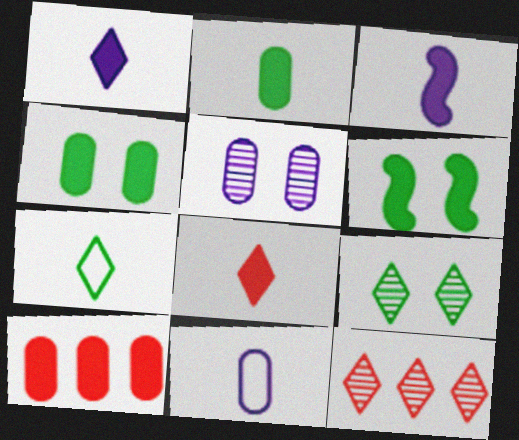[[1, 6, 10], 
[2, 3, 8], 
[6, 11, 12]]